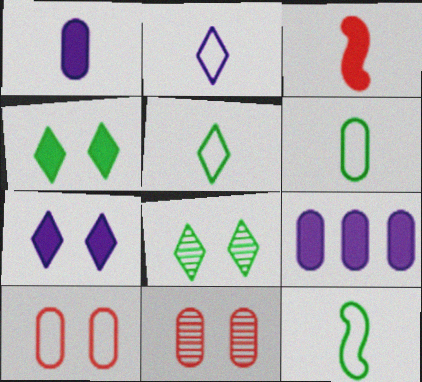[[3, 4, 9], 
[5, 6, 12], 
[6, 9, 11]]